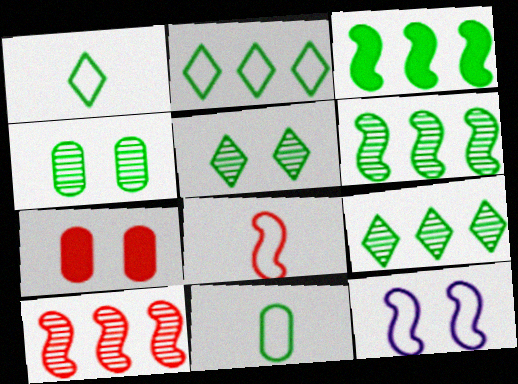[[1, 3, 4], 
[3, 5, 11], 
[5, 7, 12]]